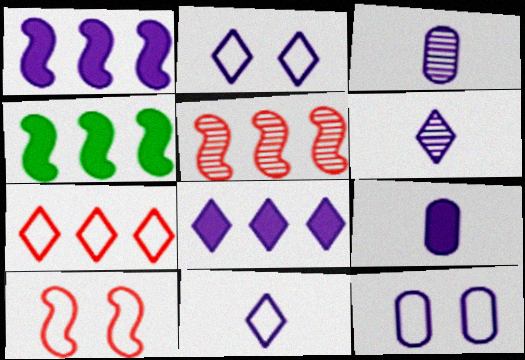[[1, 2, 3], 
[1, 6, 12], 
[2, 6, 8]]